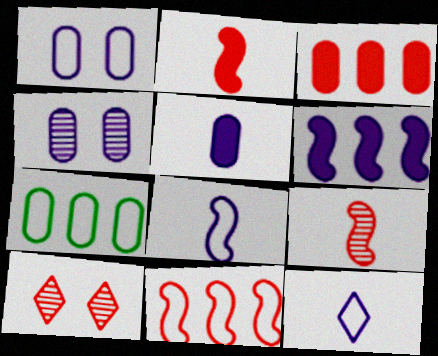[[4, 6, 12]]